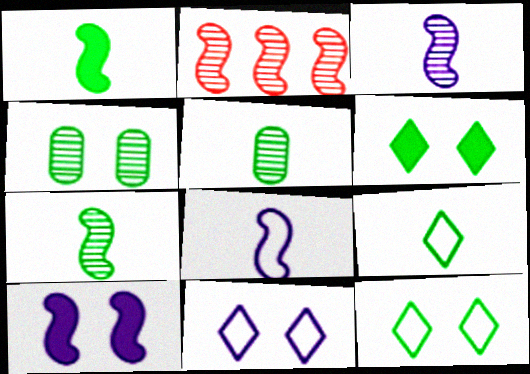[[1, 5, 9]]